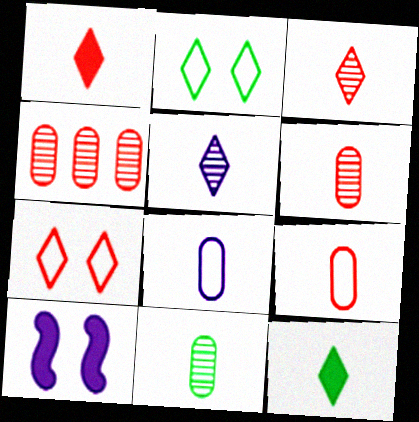[]